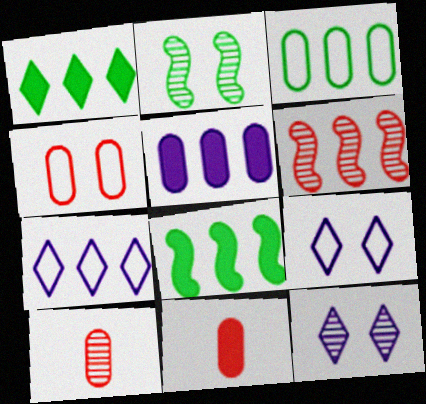[[2, 7, 11], 
[8, 9, 10]]